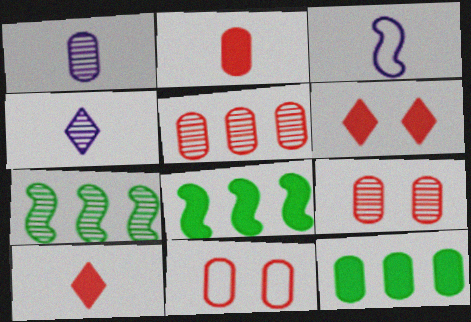[[1, 11, 12], 
[2, 5, 11], 
[4, 7, 9], 
[4, 8, 11]]